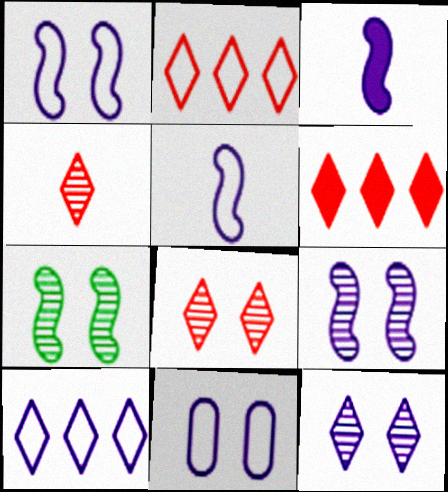[[5, 10, 11]]